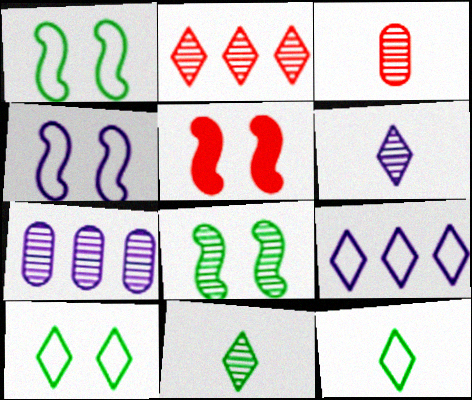[[4, 5, 8], 
[5, 7, 12]]